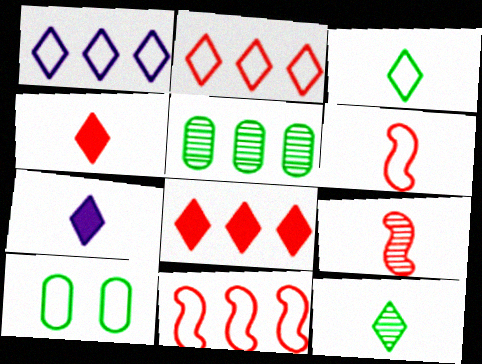[[1, 6, 10]]